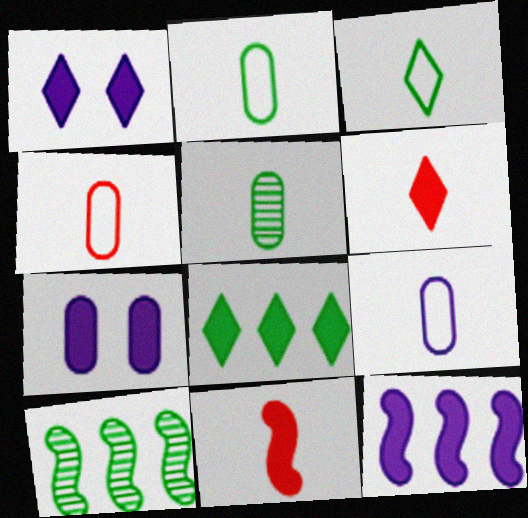[[1, 4, 10], 
[1, 6, 8], 
[2, 4, 9], 
[7, 8, 11]]